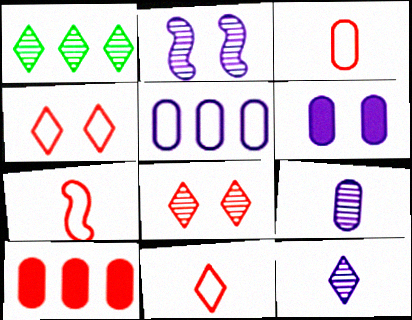[[1, 6, 7], 
[1, 8, 12], 
[3, 7, 11], 
[5, 6, 9], 
[7, 8, 10]]